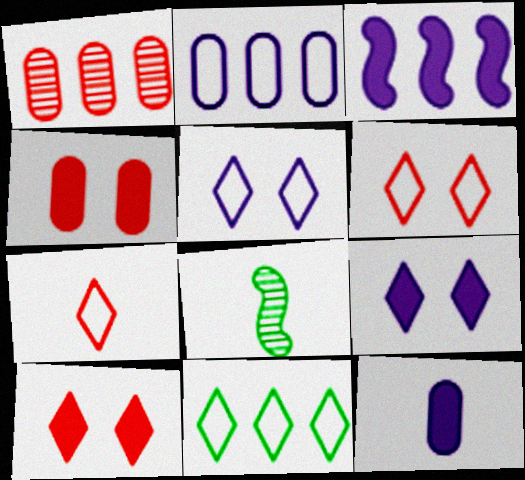[[1, 3, 11], 
[2, 8, 10], 
[3, 9, 12], 
[5, 7, 11], 
[7, 8, 12]]